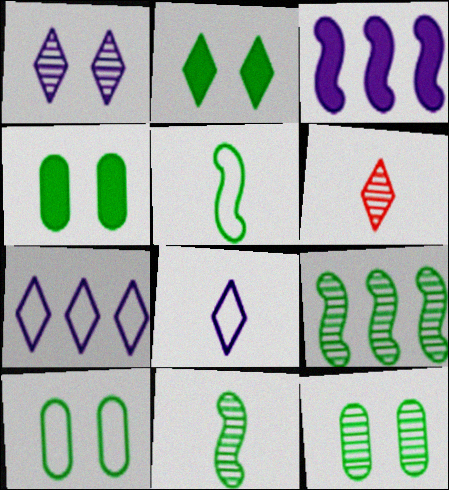[[2, 6, 7], 
[3, 6, 10], 
[4, 10, 12]]